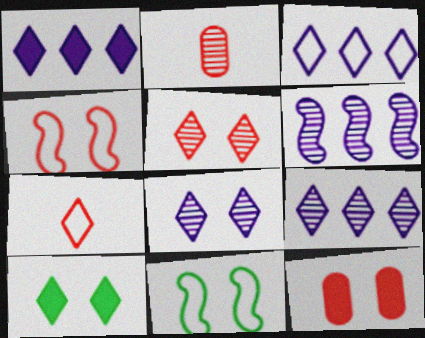[[1, 2, 11], 
[1, 3, 9], 
[4, 5, 12], 
[7, 9, 10], 
[8, 11, 12]]